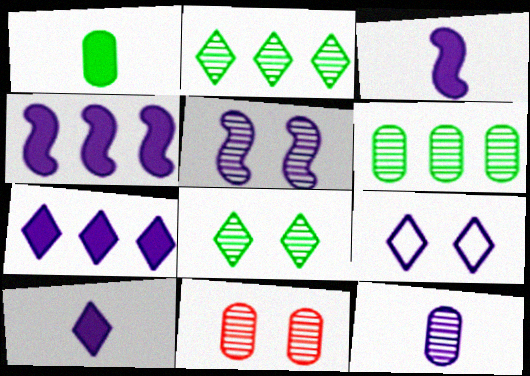[[4, 9, 12], 
[5, 8, 11], 
[6, 11, 12]]